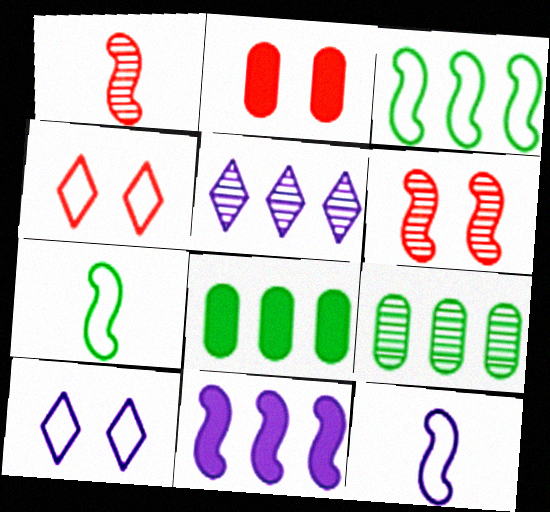[[1, 8, 10], 
[2, 4, 6], 
[2, 5, 7], 
[6, 7, 11]]